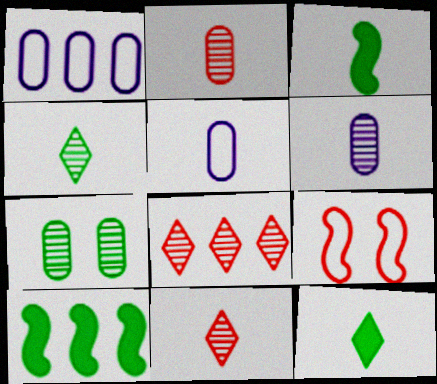[[1, 8, 10], 
[3, 5, 11]]